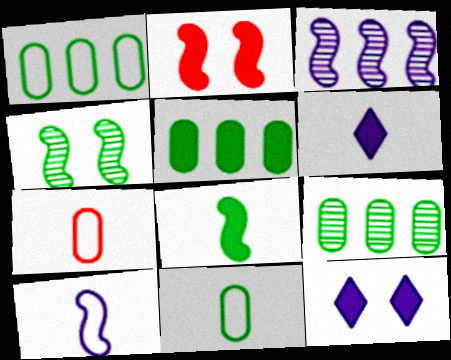[[1, 5, 9], 
[2, 5, 6]]